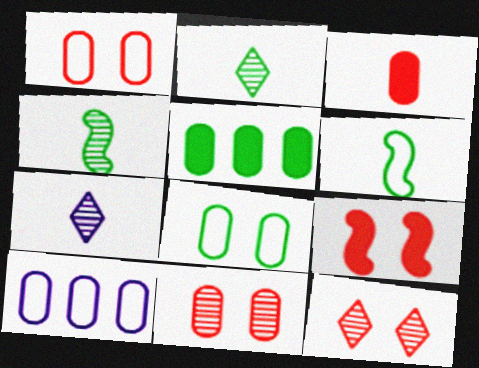[[1, 9, 12], 
[2, 9, 10], 
[3, 6, 7]]